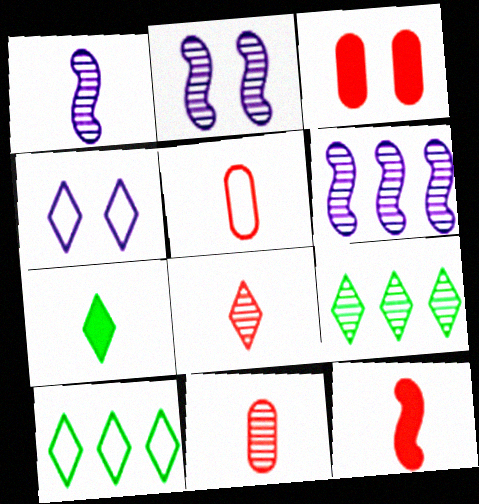[[1, 2, 6], 
[1, 3, 10], 
[1, 5, 7], 
[2, 9, 11], 
[5, 8, 12]]